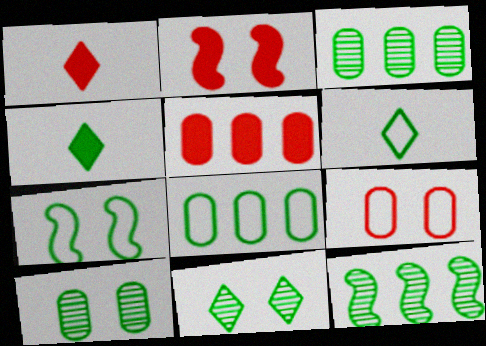[[1, 2, 5], 
[3, 4, 7], 
[6, 7, 8]]